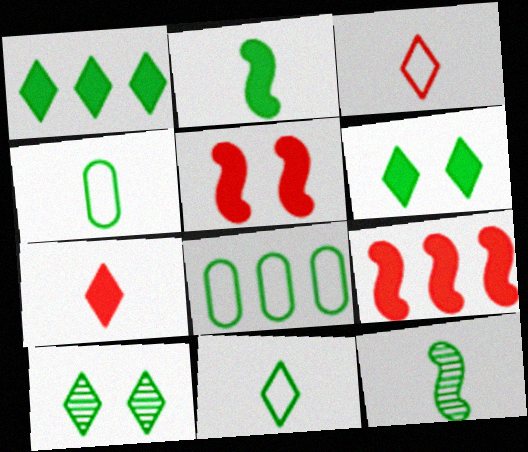[[1, 10, 11], 
[2, 8, 10], 
[6, 8, 12]]